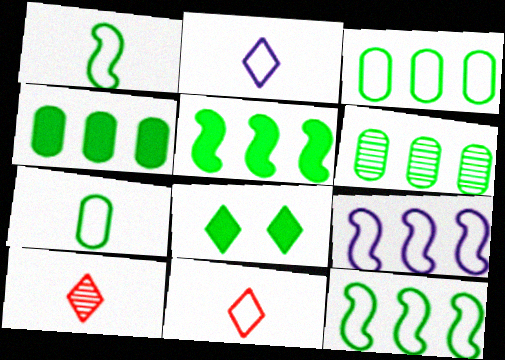[[1, 6, 8], 
[3, 4, 6]]